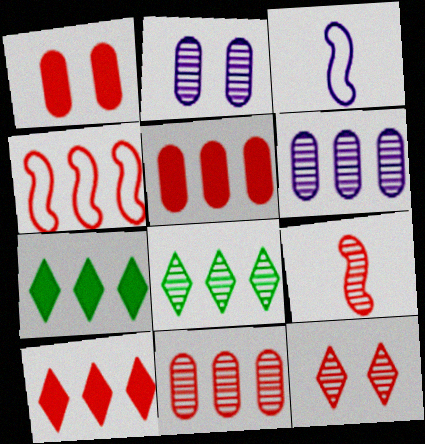[[1, 3, 8], 
[2, 8, 9], 
[4, 6, 7], 
[4, 10, 11], 
[9, 11, 12]]